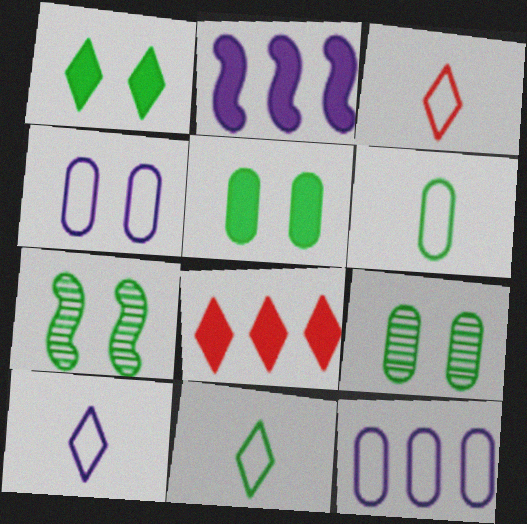[[2, 3, 9], 
[3, 10, 11]]